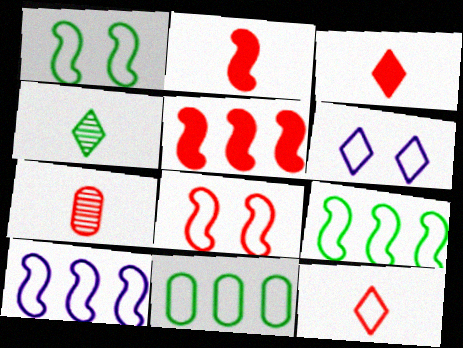[[2, 7, 12]]